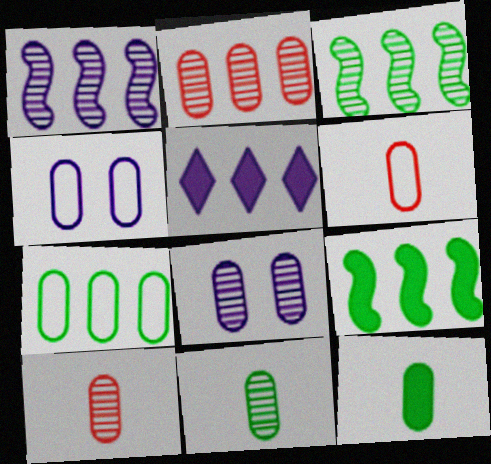[[2, 4, 12], 
[2, 8, 11], 
[4, 6, 7]]